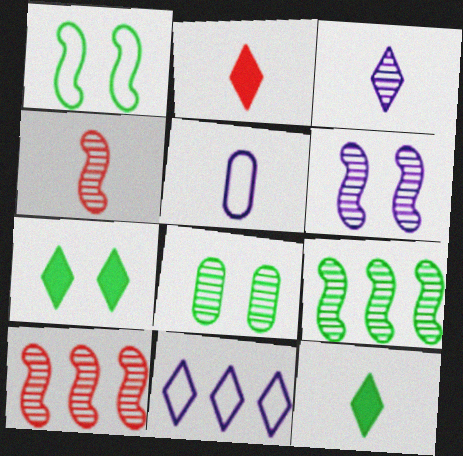[[1, 7, 8], 
[3, 8, 10], 
[4, 5, 12], 
[4, 6, 9], 
[5, 7, 10]]